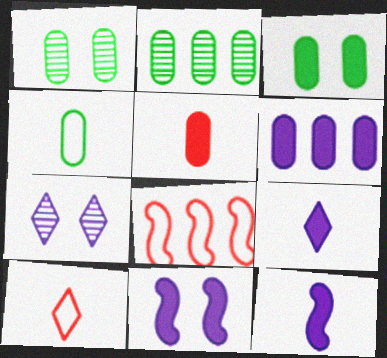[[1, 8, 9], 
[2, 3, 4], 
[2, 10, 11], 
[3, 5, 6], 
[6, 9, 11]]